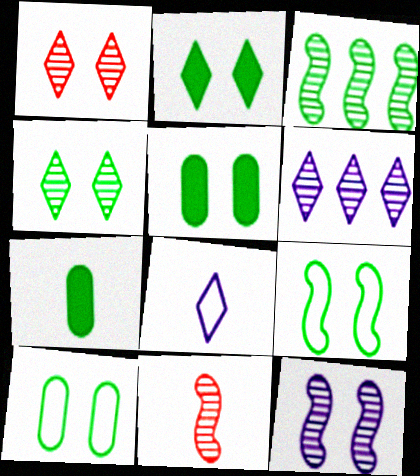[[3, 11, 12], 
[4, 5, 9], 
[7, 8, 11]]